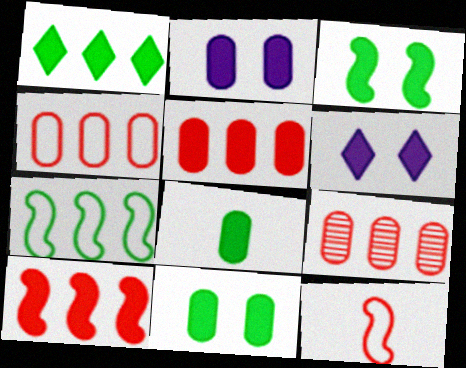[[1, 3, 8], 
[2, 5, 8], 
[4, 5, 9], 
[6, 8, 10]]